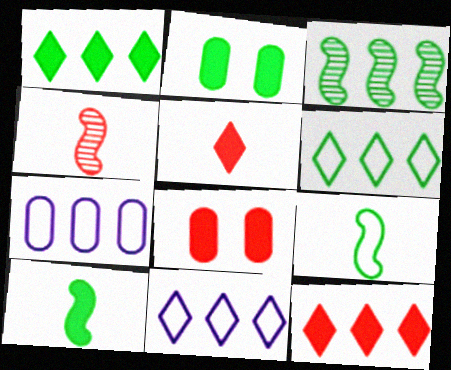[[1, 2, 10], 
[2, 4, 11], 
[3, 7, 12]]